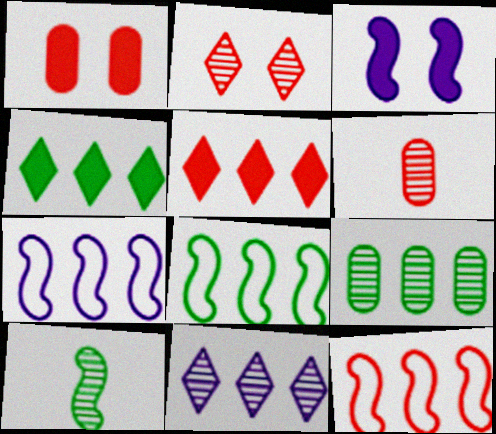[[3, 10, 12], 
[4, 8, 9], 
[5, 7, 9], 
[7, 8, 12]]